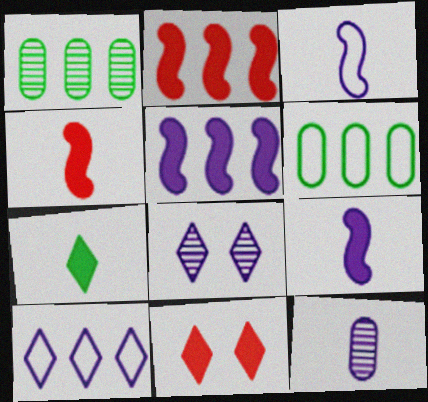[[1, 2, 10], 
[1, 3, 11], 
[4, 6, 8]]